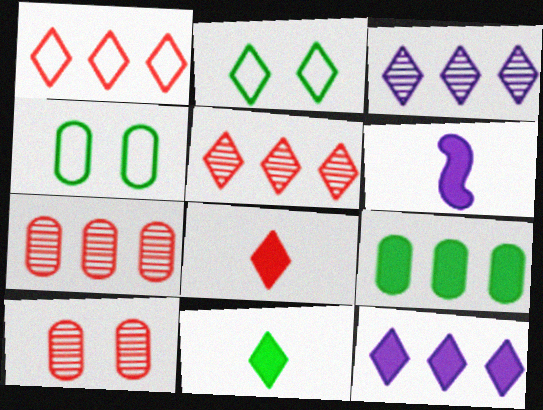[[2, 3, 8], 
[2, 6, 7], 
[4, 5, 6]]